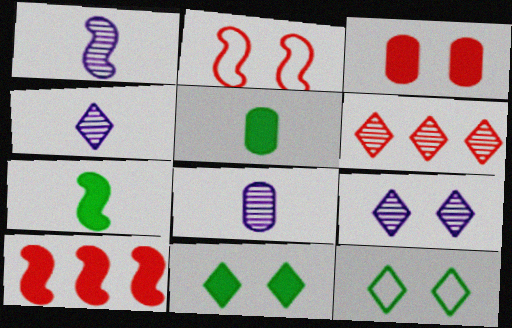[[1, 4, 8], 
[8, 10, 12]]